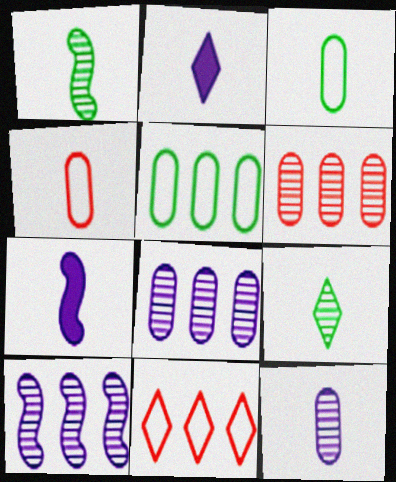[[1, 2, 4], 
[4, 7, 9]]